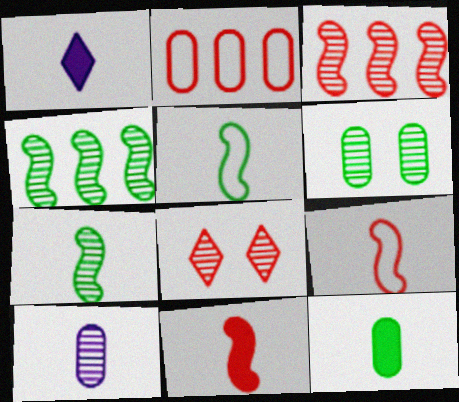[[1, 11, 12], 
[2, 8, 11], 
[4, 8, 10]]